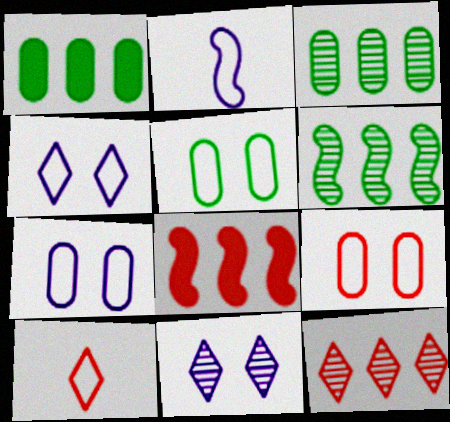[[5, 7, 9]]